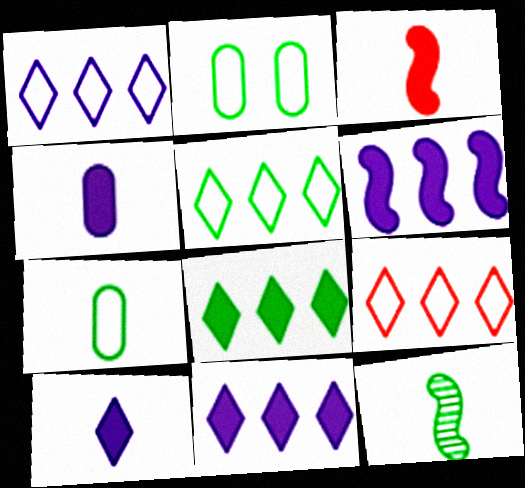[[1, 5, 9], 
[2, 8, 12]]